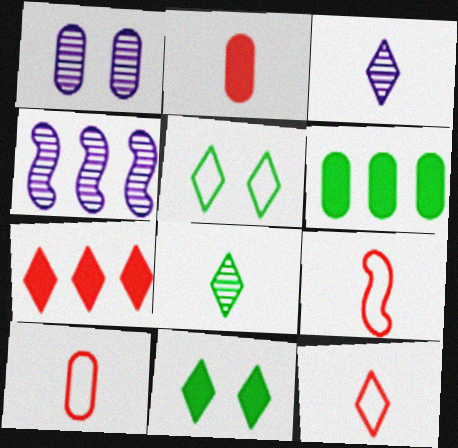[[1, 3, 4], 
[1, 6, 10], 
[2, 4, 5], 
[3, 5, 7], 
[4, 10, 11], 
[9, 10, 12]]